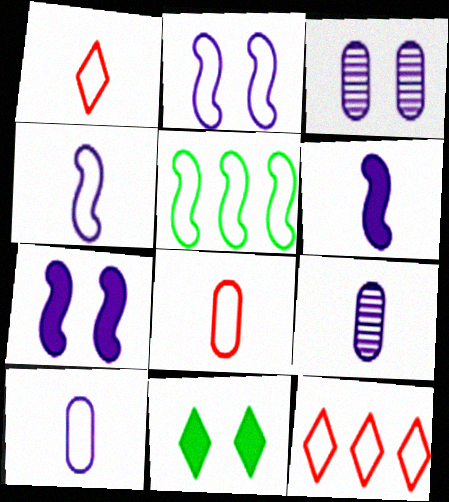[]